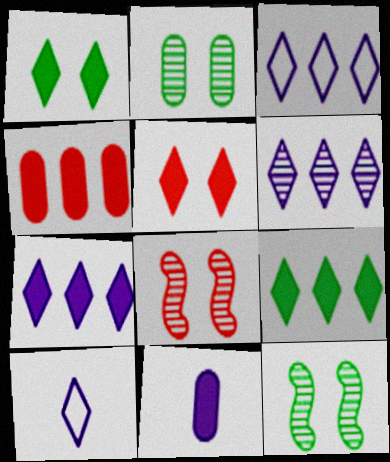[[3, 6, 7], 
[4, 10, 12]]